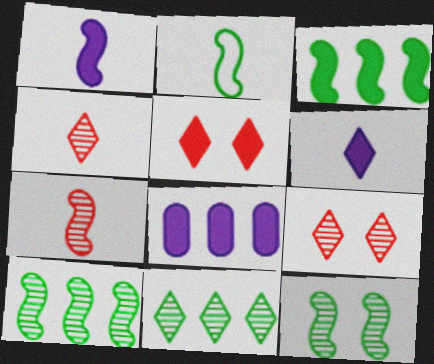[[1, 2, 7], 
[2, 3, 12], 
[2, 8, 9]]